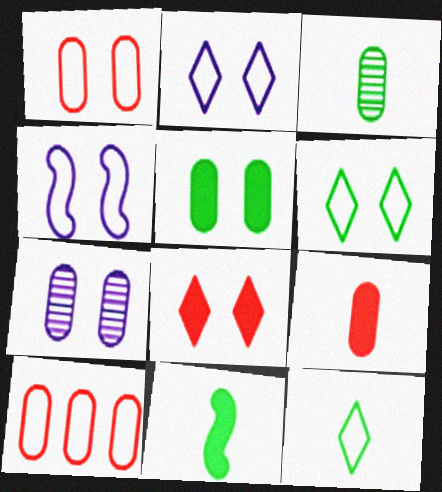[[1, 4, 6], 
[1, 5, 7], 
[3, 11, 12], 
[4, 10, 12]]